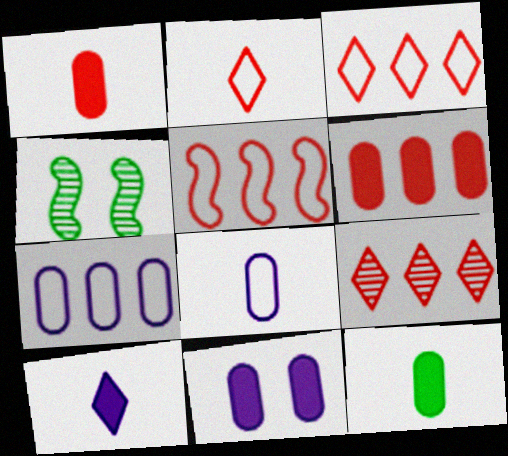[[5, 6, 9], 
[6, 11, 12]]